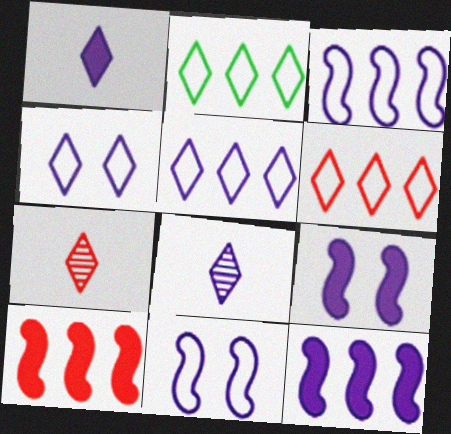[[2, 5, 6]]